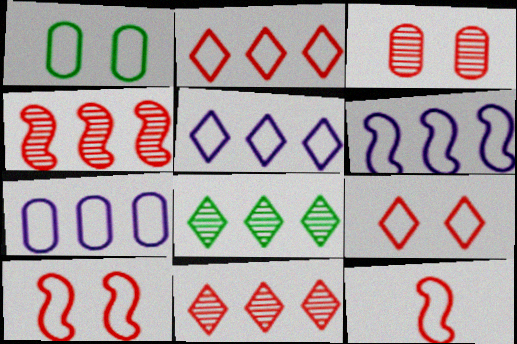[[1, 5, 12], 
[5, 6, 7]]